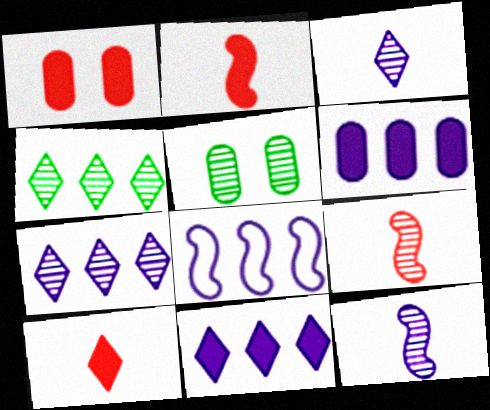[[5, 7, 9], 
[5, 8, 10], 
[6, 7, 8]]